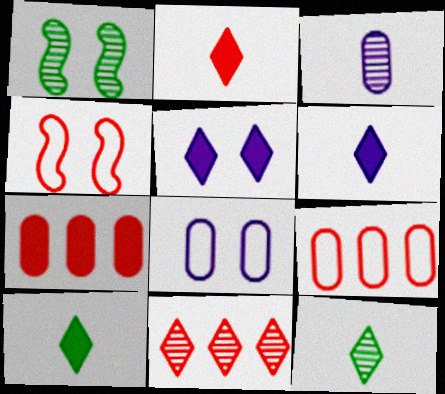[[1, 3, 11], 
[1, 6, 9], 
[2, 6, 10]]